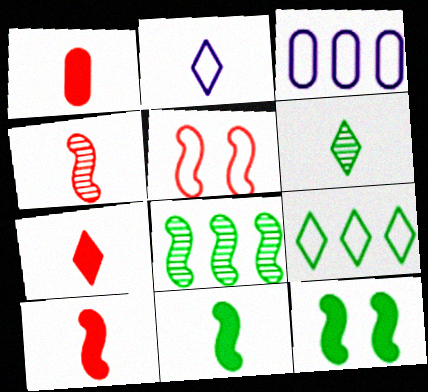[[1, 7, 10], 
[2, 6, 7]]